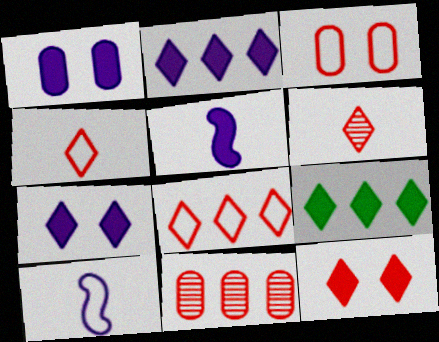[[1, 2, 5], 
[6, 8, 12]]